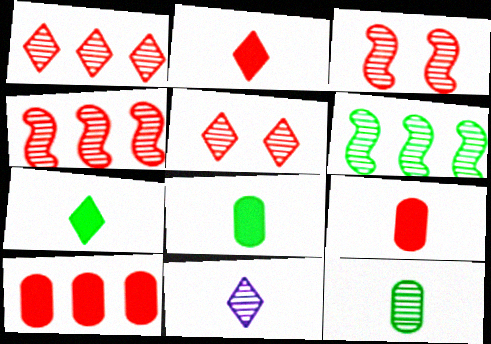[]